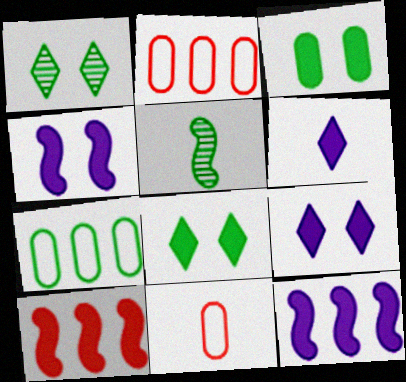[[1, 11, 12], 
[2, 5, 9], 
[3, 6, 10], 
[5, 6, 11], 
[5, 7, 8]]